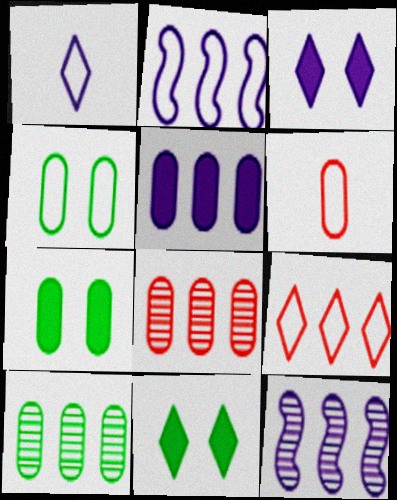[[6, 11, 12]]